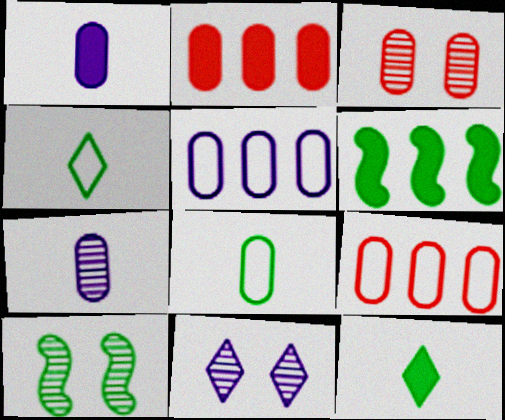[[3, 10, 11]]